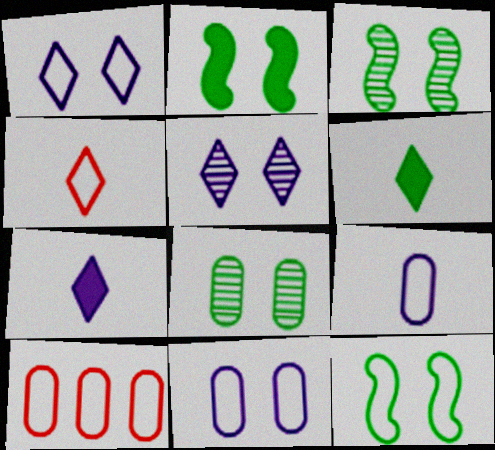[[2, 3, 12], 
[3, 7, 10]]